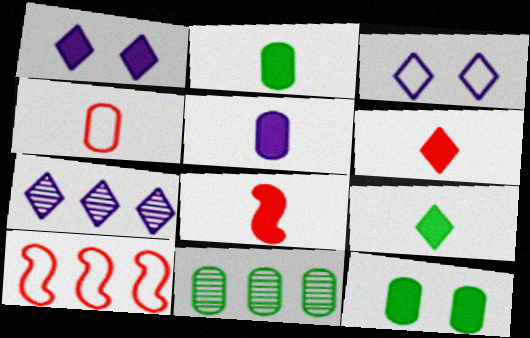[[3, 8, 11], 
[5, 8, 9]]